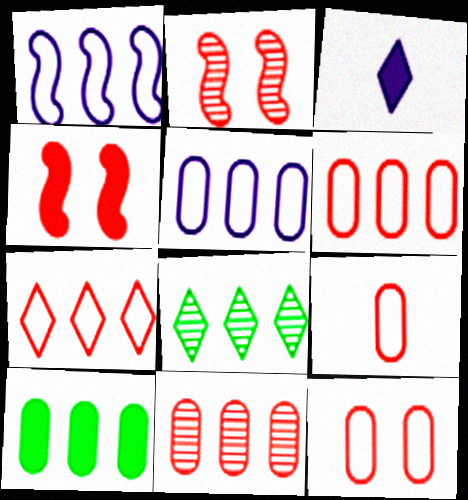[[3, 4, 10], 
[5, 10, 11], 
[6, 9, 12]]